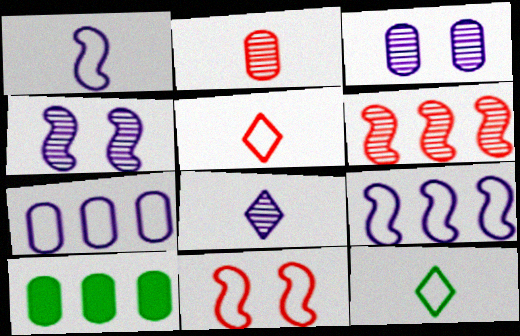[[4, 5, 10], 
[7, 11, 12], 
[8, 10, 11]]